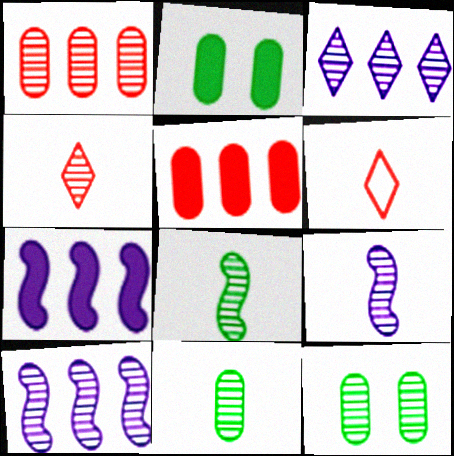[[2, 6, 10], 
[4, 9, 11], 
[4, 10, 12], 
[6, 7, 12]]